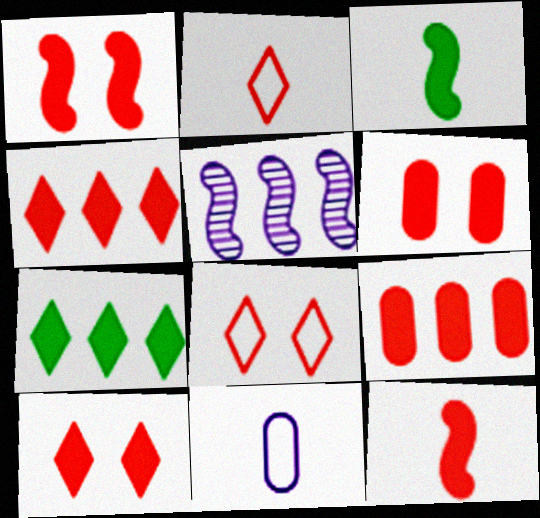[[1, 6, 10], 
[4, 6, 12], 
[9, 10, 12]]